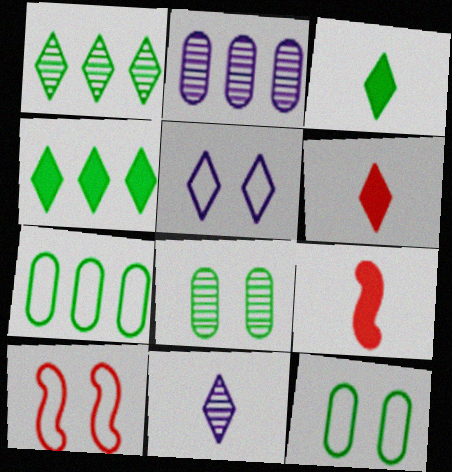[[1, 5, 6], 
[2, 3, 10], 
[5, 10, 12]]